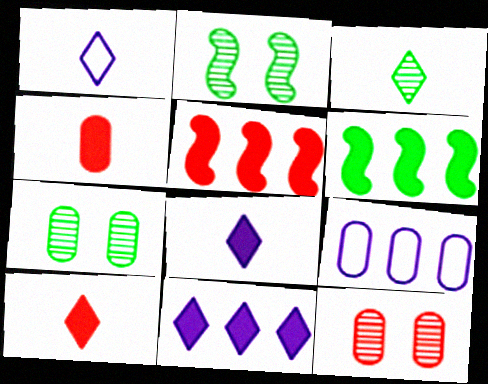[[1, 3, 10], 
[1, 5, 7], 
[1, 6, 12], 
[2, 9, 10], 
[4, 7, 9]]